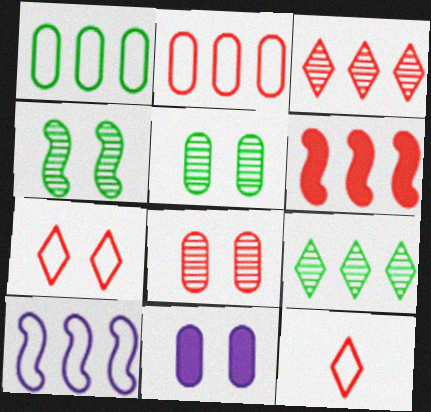[[2, 3, 6], 
[4, 7, 11], 
[6, 8, 12]]